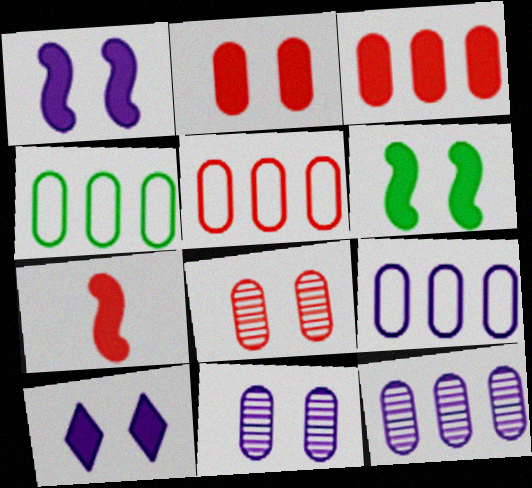[[2, 6, 10], 
[3, 4, 12], 
[4, 5, 9]]